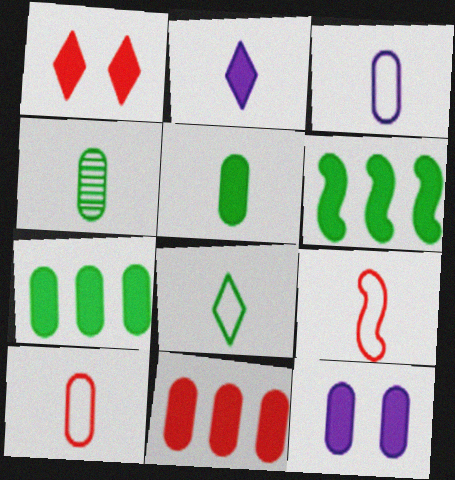[[2, 4, 9], 
[3, 8, 9], 
[5, 11, 12]]